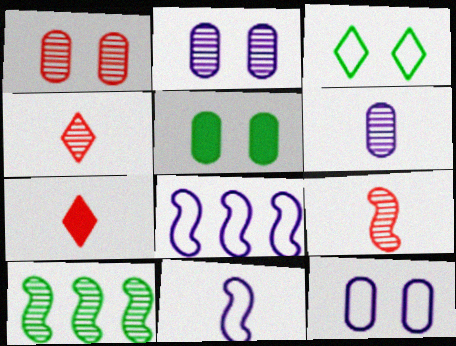[[1, 5, 12], 
[2, 4, 10], 
[4, 5, 8], 
[7, 10, 12]]